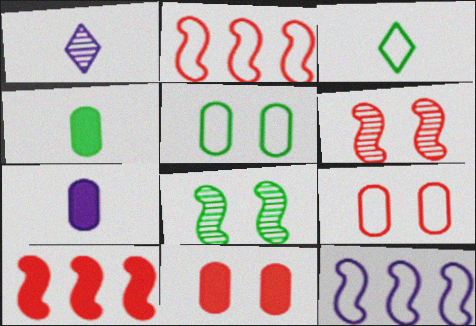[[1, 5, 10], 
[3, 9, 12]]